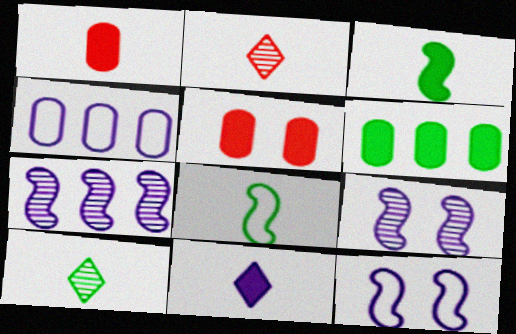[[1, 3, 11], 
[2, 6, 12], 
[4, 9, 11]]